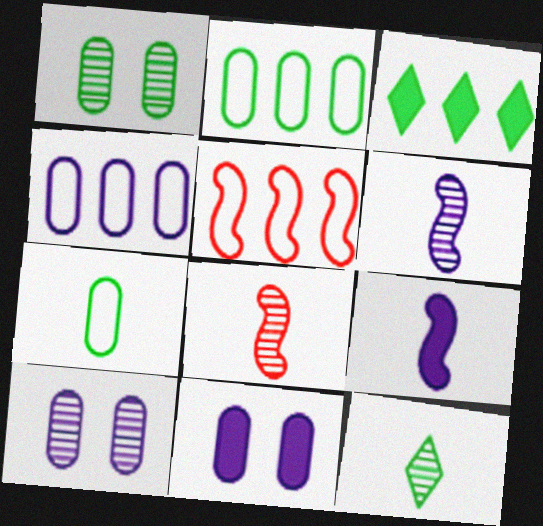[[5, 11, 12]]